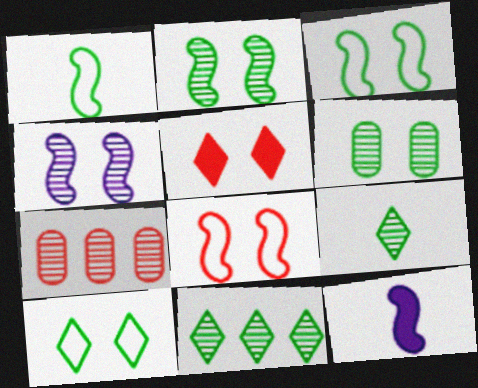[[4, 7, 9], 
[7, 10, 12]]